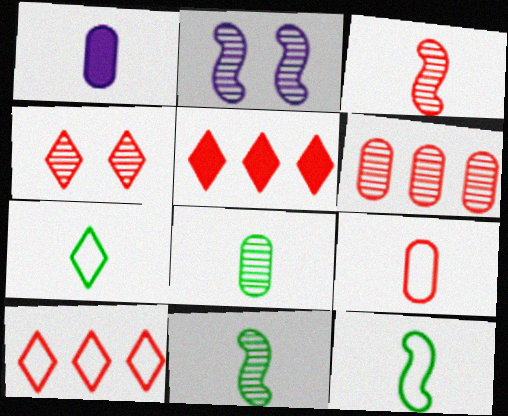[[1, 3, 7], 
[1, 8, 9], 
[3, 4, 6]]